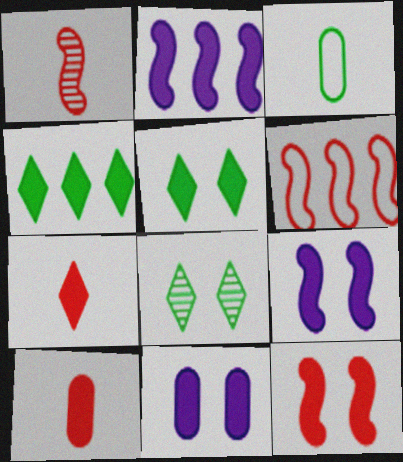[[1, 6, 12], 
[2, 5, 10], 
[4, 9, 10], 
[5, 11, 12]]